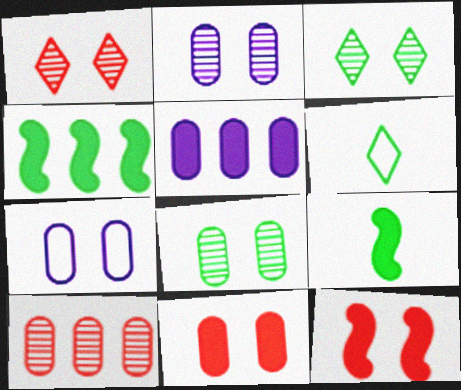[[3, 7, 12], 
[4, 6, 8], 
[7, 8, 11]]